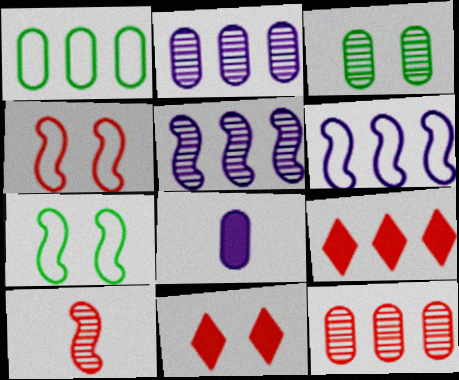[[1, 5, 9]]